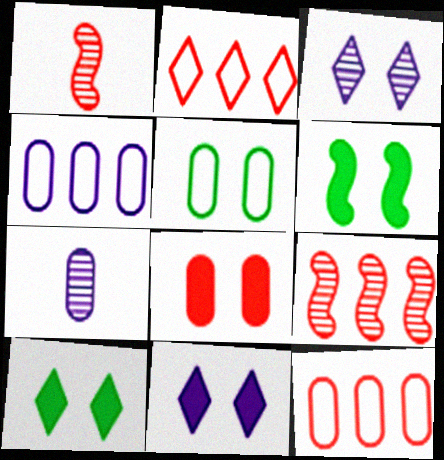[[1, 2, 8], 
[1, 4, 10], 
[2, 6, 7], 
[6, 8, 11]]